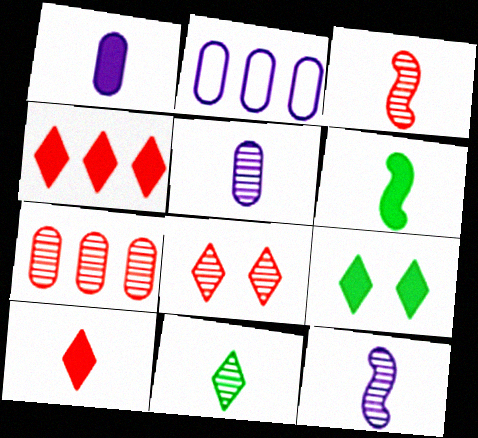[[1, 6, 10], 
[2, 3, 9], 
[2, 6, 8], 
[3, 5, 11], 
[3, 7, 8]]